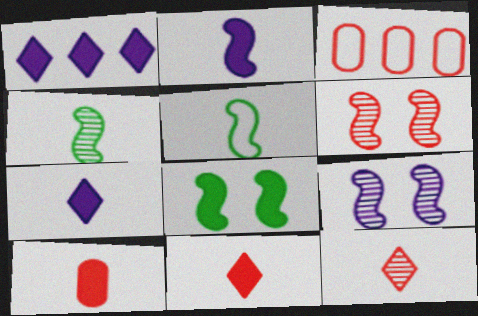[[1, 8, 10], 
[3, 6, 11]]